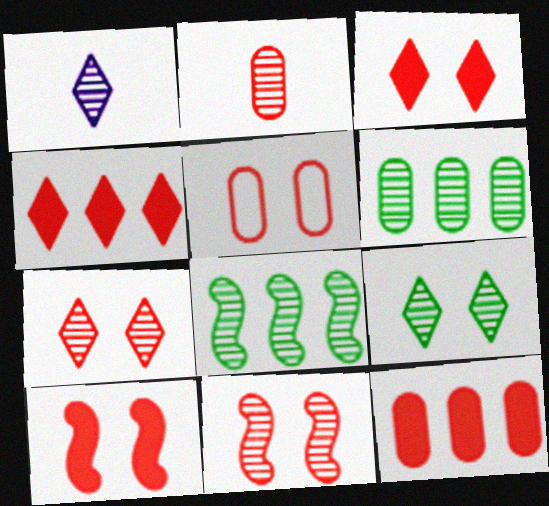[[1, 6, 11], 
[2, 5, 12], 
[3, 5, 11], 
[5, 7, 10]]